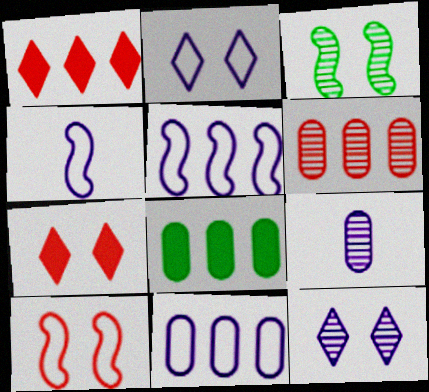[[2, 4, 11], 
[6, 8, 11]]